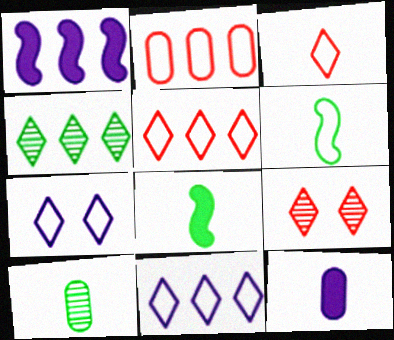[[1, 2, 4], 
[2, 6, 7]]